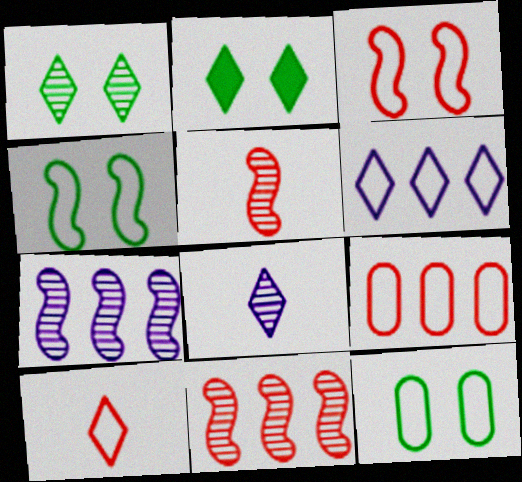[[3, 9, 10]]